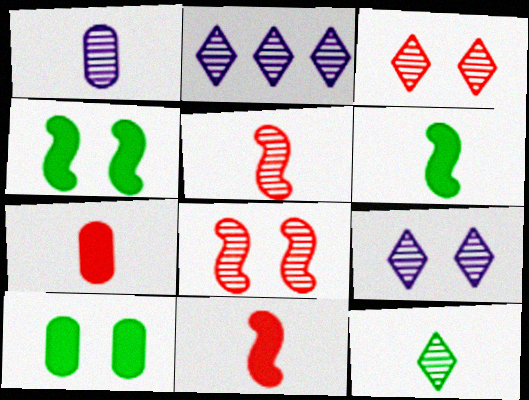[[1, 5, 12], 
[2, 3, 12]]